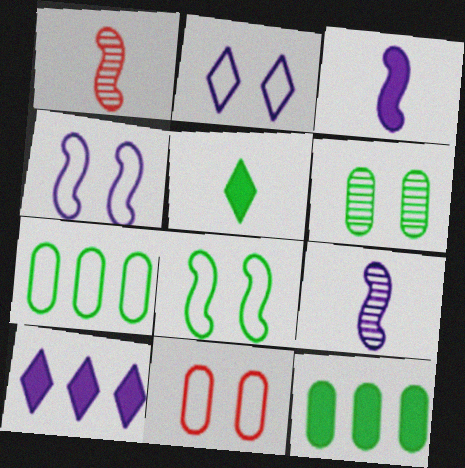[[1, 2, 12], 
[2, 8, 11]]